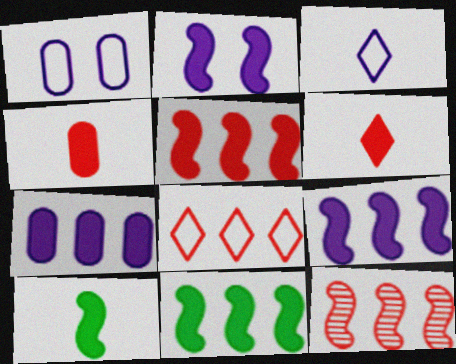[[2, 5, 10], 
[5, 9, 11]]